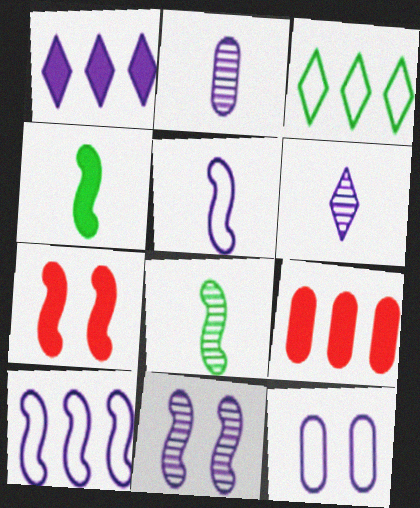[[2, 3, 7], 
[7, 8, 10]]